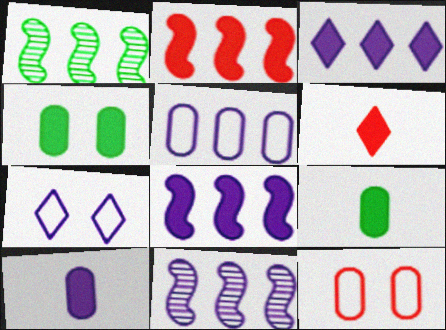[[3, 5, 11], 
[4, 6, 8], 
[7, 10, 11]]